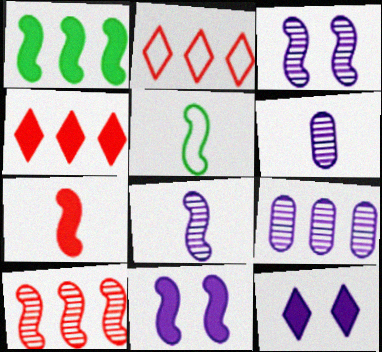[[1, 2, 9], 
[1, 7, 11], 
[5, 7, 8], 
[5, 10, 11]]